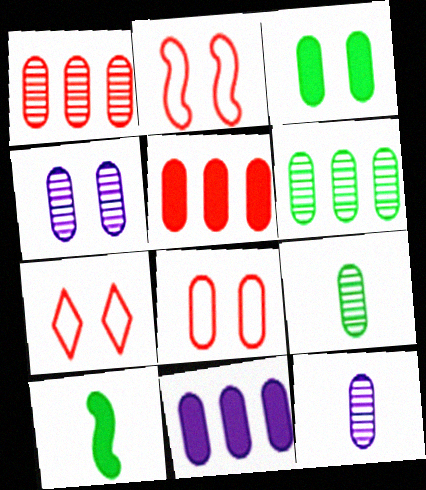[[1, 4, 9], 
[2, 7, 8], 
[3, 4, 8], 
[8, 9, 11]]